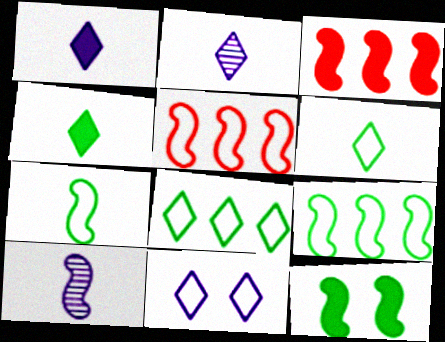[[5, 10, 12]]